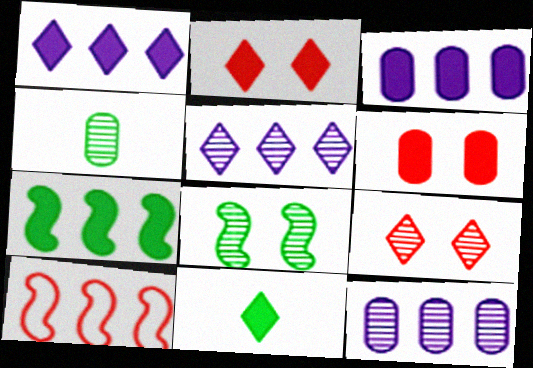[[1, 2, 11]]